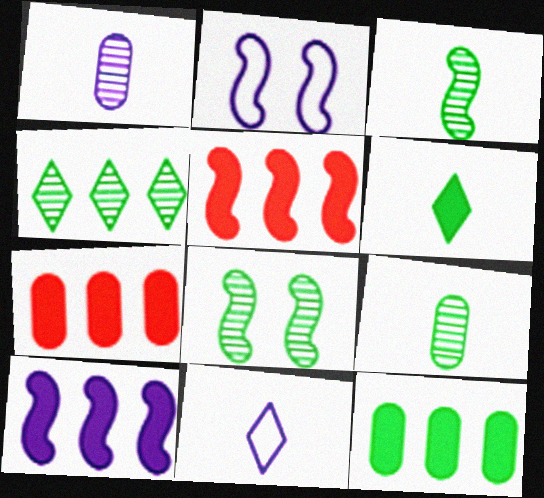[[2, 3, 5], 
[4, 8, 9], 
[7, 8, 11]]